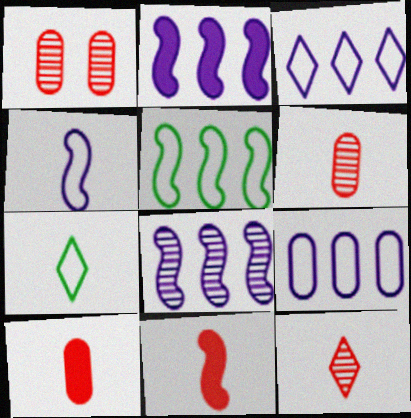[[1, 2, 7]]